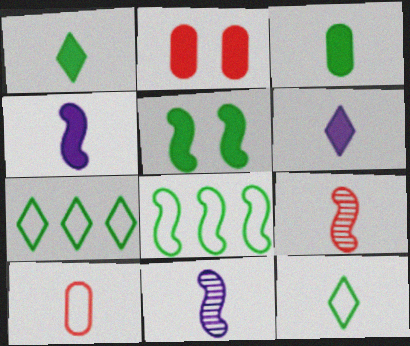[[1, 10, 11], 
[2, 7, 11]]